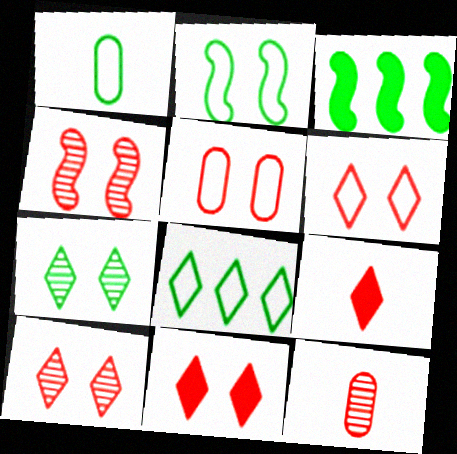[[1, 2, 8], 
[1, 3, 7], 
[4, 5, 11], 
[6, 10, 11]]